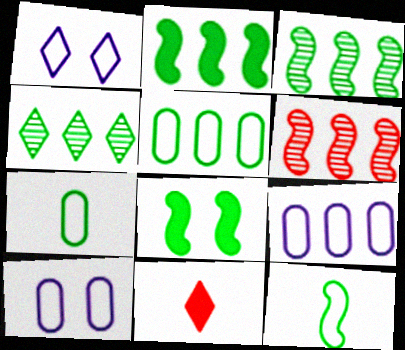[[1, 4, 11], 
[2, 4, 5], 
[3, 8, 12], 
[3, 10, 11], 
[4, 7, 8]]